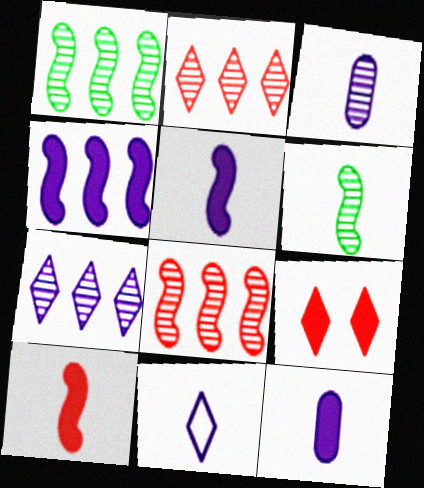[[3, 5, 11]]